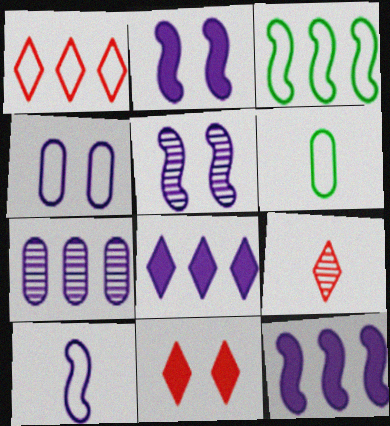[[1, 9, 11], 
[5, 10, 12]]